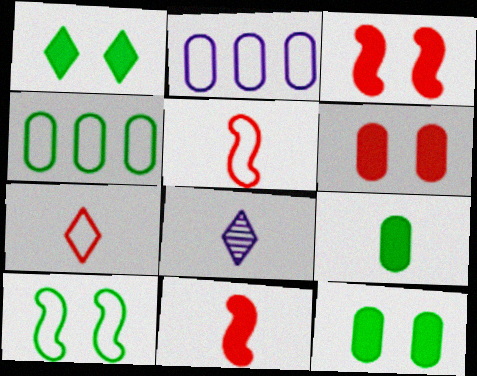[[2, 7, 10], 
[3, 4, 8], 
[5, 8, 9]]